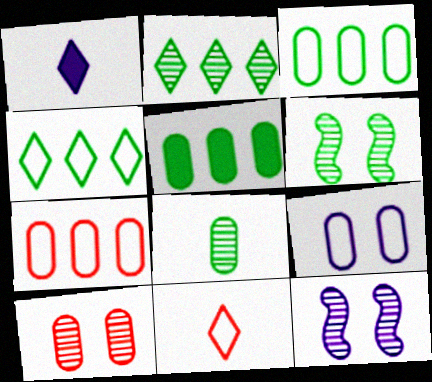[[1, 6, 7], 
[2, 6, 8], 
[5, 11, 12]]